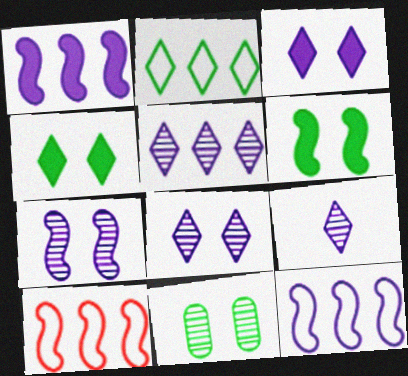[[5, 8, 9]]